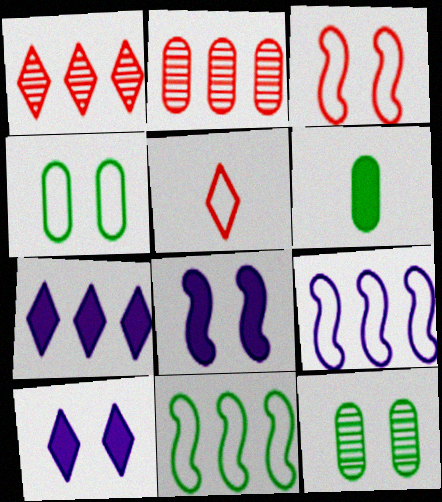[[2, 7, 11], 
[3, 10, 12], 
[4, 5, 9]]